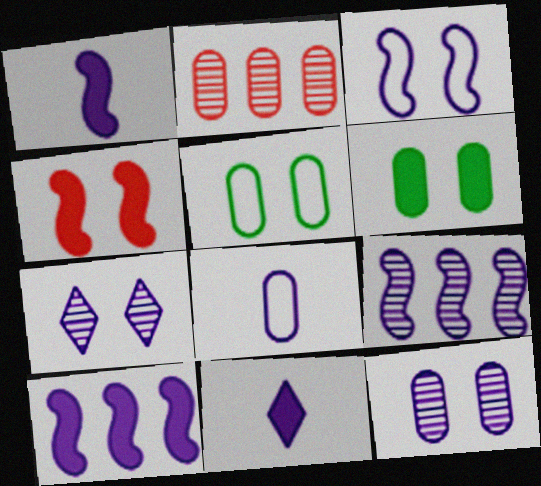[[1, 3, 9], 
[2, 6, 8], 
[4, 5, 7], 
[7, 8, 10]]